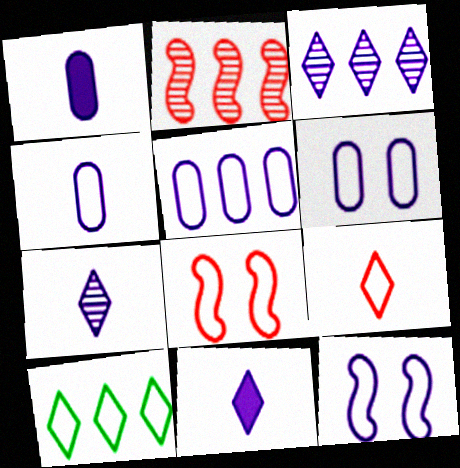[[1, 3, 12], 
[4, 5, 6], 
[4, 8, 10]]